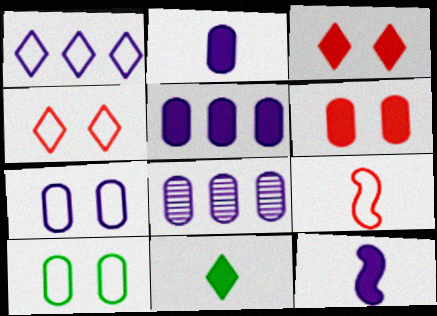[[1, 9, 10], 
[2, 7, 8]]